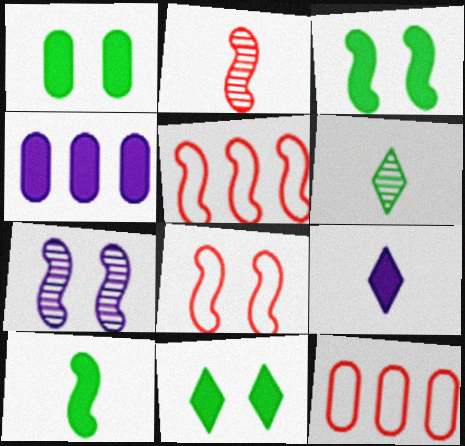[[1, 3, 11], 
[3, 7, 8], 
[4, 6, 8], 
[5, 7, 10]]